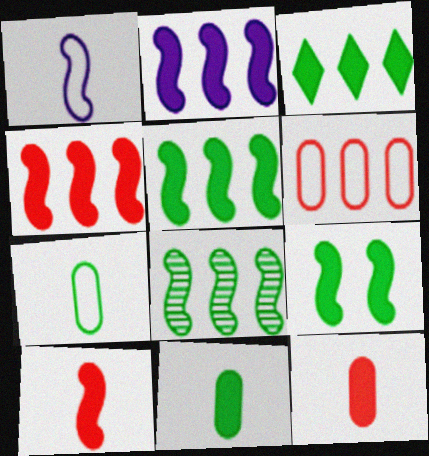[[2, 4, 5], 
[2, 9, 10], 
[3, 9, 11]]